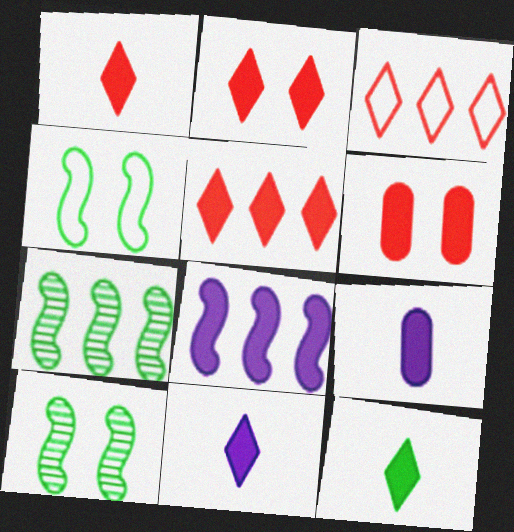[[1, 2, 5], 
[1, 11, 12], 
[3, 9, 10], 
[6, 8, 12]]